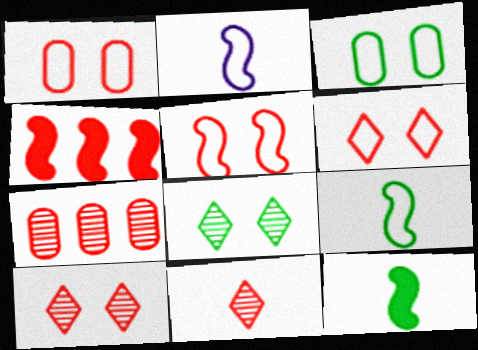[[1, 4, 11], 
[1, 5, 6]]